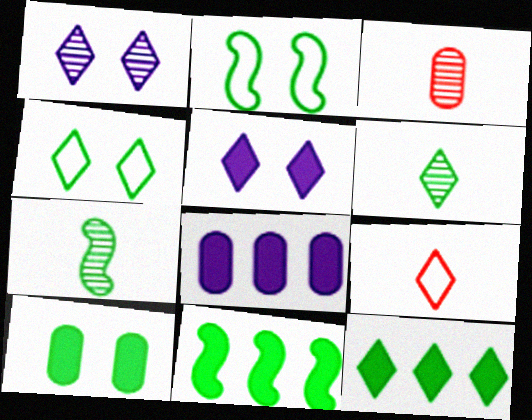[[1, 9, 12], 
[2, 7, 11], 
[4, 6, 12]]